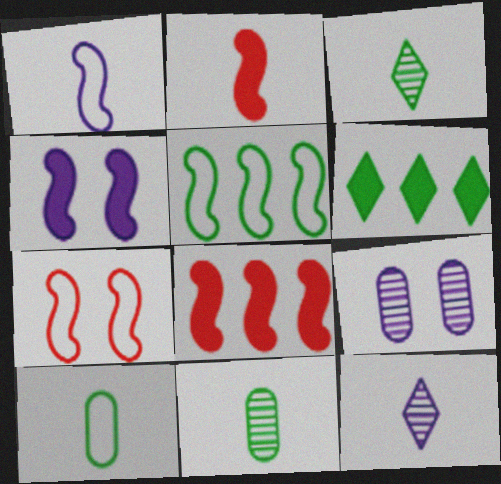[[1, 5, 7], 
[2, 10, 12]]